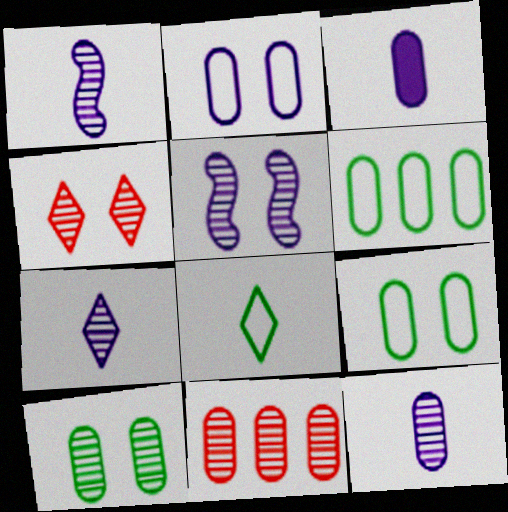[[1, 7, 12], 
[3, 9, 11], 
[4, 5, 10], 
[10, 11, 12]]